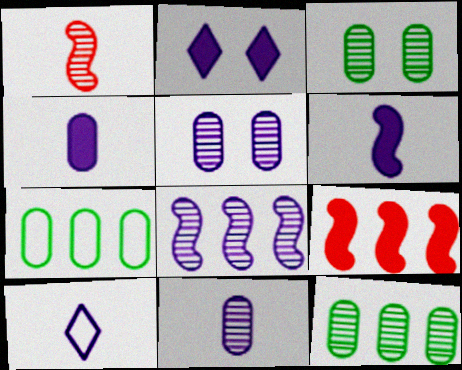[[1, 2, 7], 
[3, 9, 10], 
[6, 10, 11]]